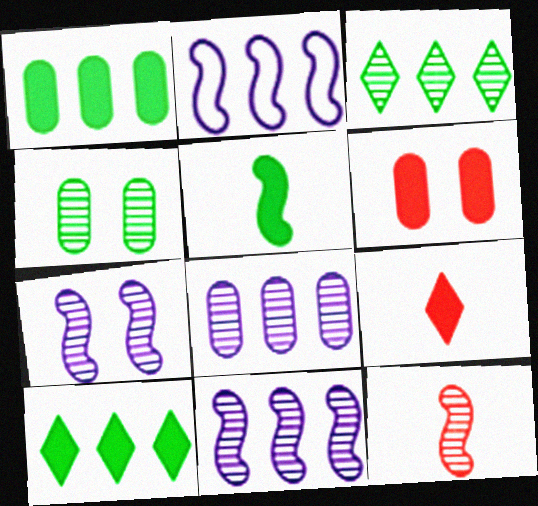[[2, 4, 9]]